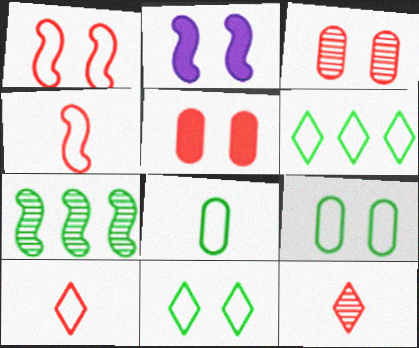[[2, 3, 11], 
[2, 4, 7]]